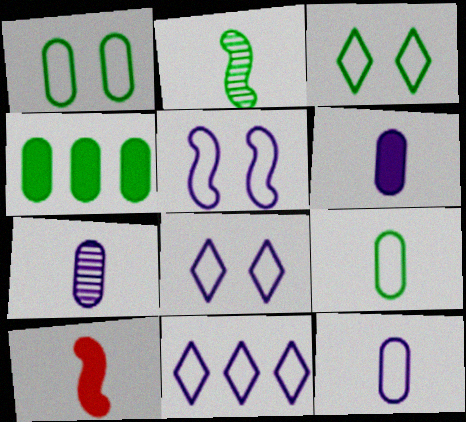[[2, 3, 4], 
[5, 11, 12], 
[6, 7, 12]]